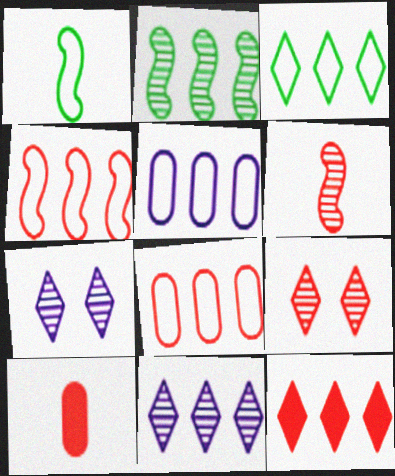[[2, 5, 12], 
[3, 4, 5], 
[3, 11, 12], 
[4, 9, 10]]